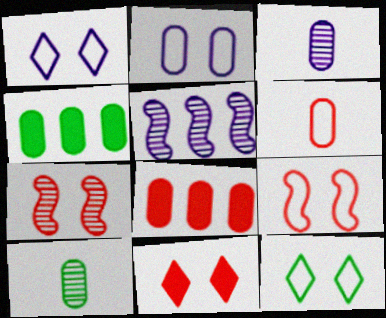[[2, 8, 10], 
[2, 9, 12]]